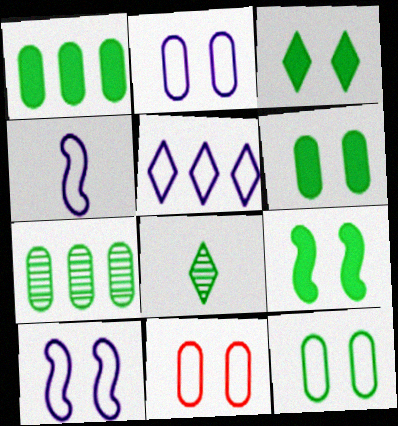[[2, 4, 5], 
[2, 11, 12], 
[3, 6, 9]]